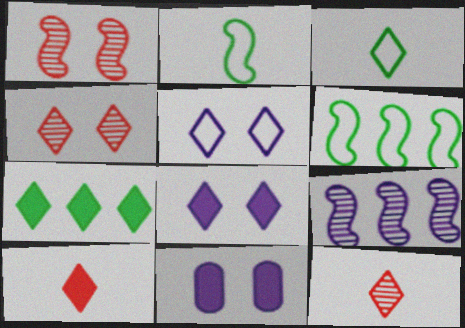[[5, 7, 12], 
[6, 11, 12], 
[7, 8, 10]]